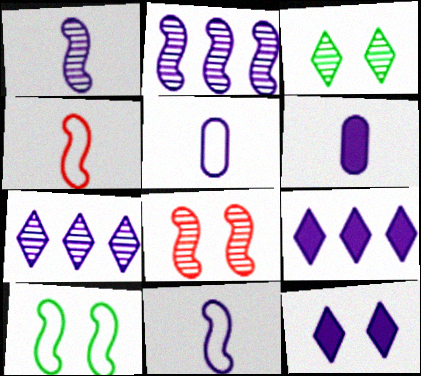[[2, 5, 12]]